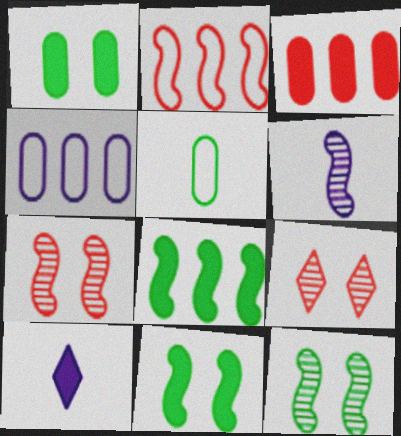[[2, 6, 11], 
[3, 10, 11]]